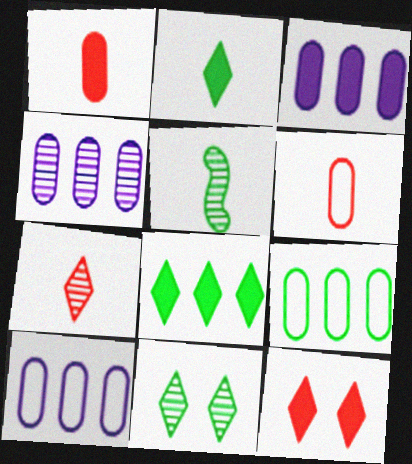[[3, 4, 10], 
[5, 10, 12]]